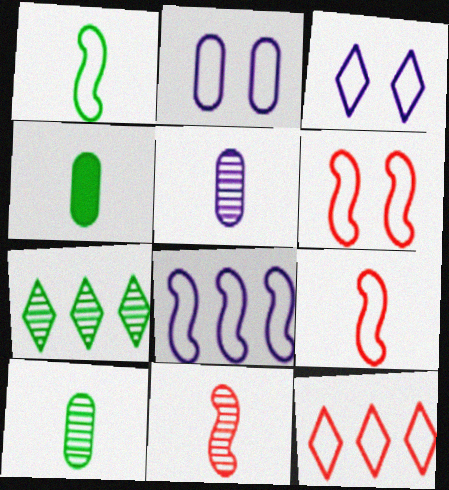[[1, 2, 12], 
[1, 6, 8]]